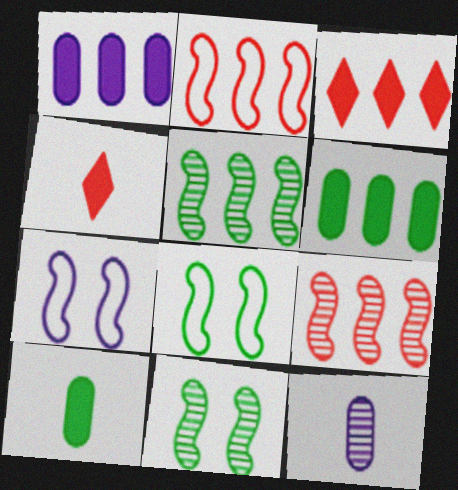[[3, 8, 12]]